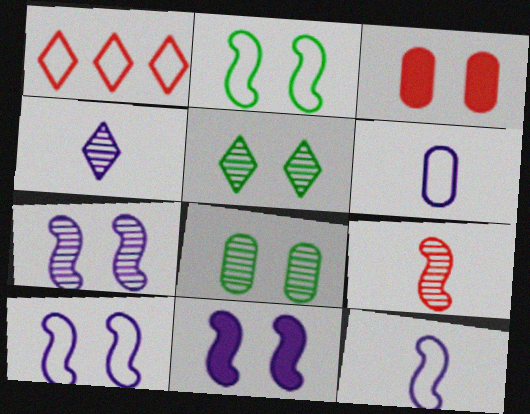[[1, 2, 6], 
[1, 3, 9], 
[3, 5, 10], 
[7, 10, 11]]